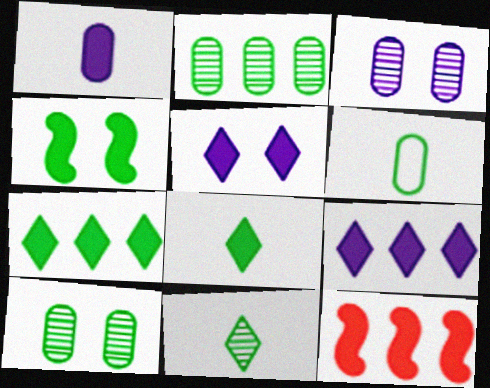[]